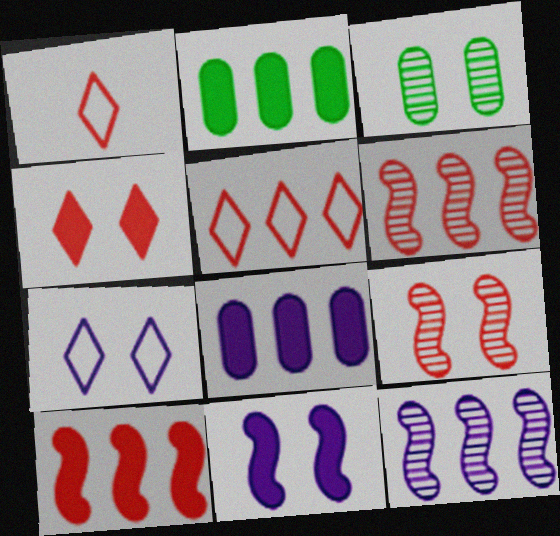[[2, 5, 12]]